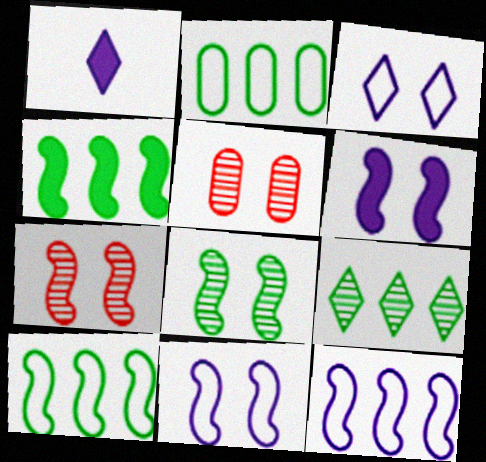[[1, 2, 7], 
[1, 5, 10], 
[2, 4, 9]]